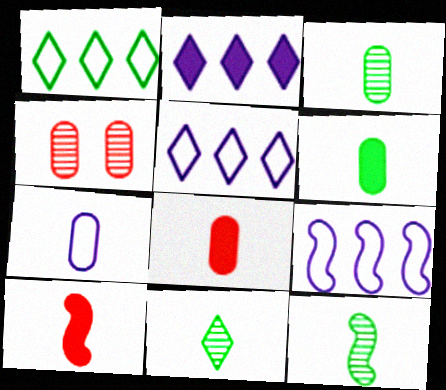[[3, 7, 8], 
[3, 11, 12], 
[7, 10, 11]]